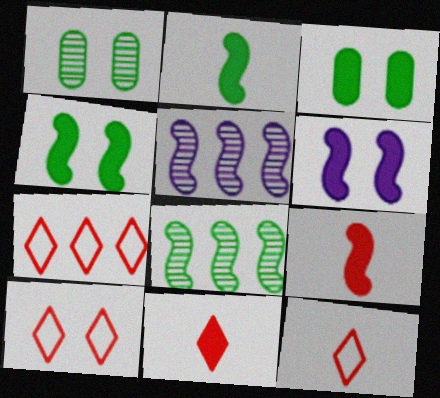[[1, 6, 10], 
[3, 5, 12], 
[7, 10, 12]]